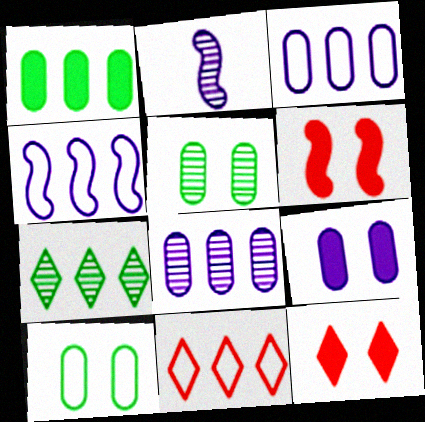[]